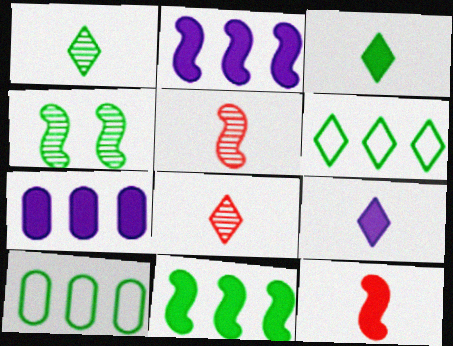[[3, 4, 10]]